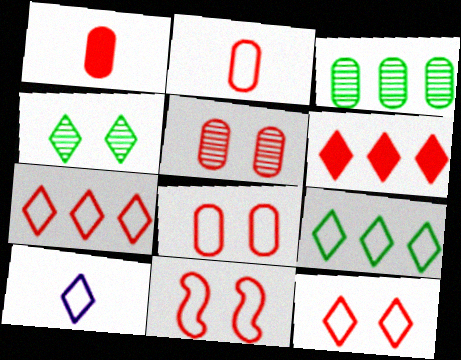[[2, 7, 11], 
[4, 6, 10], 
[8, 11, 12], 
[9, 10, 12]]